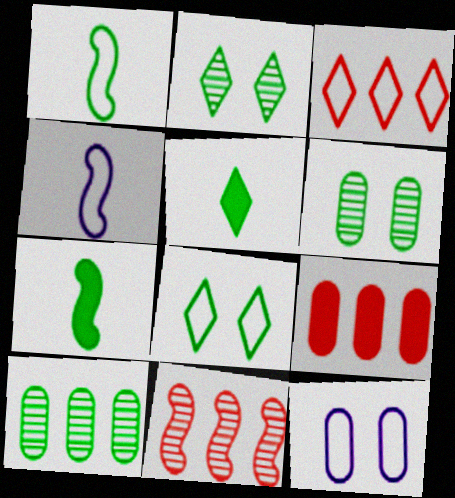[[1, 3, 12], 
[2, 4, 9], 
[3, 9, 11], 
[5, 11, 12], 
[7, 8, 10]]